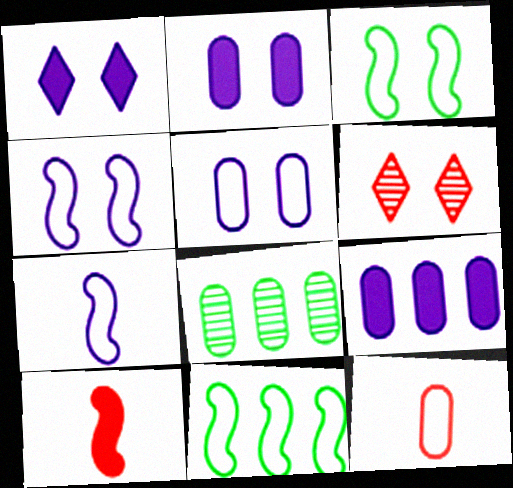[[2, 3, 6], 
[2, 8, 12]]